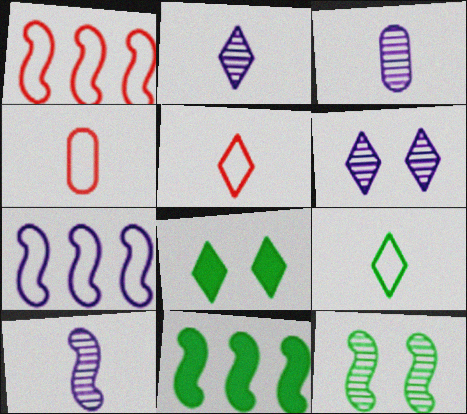[[1, 3, 8], 
[2, 3, 10], 
[4, 6, 11]]